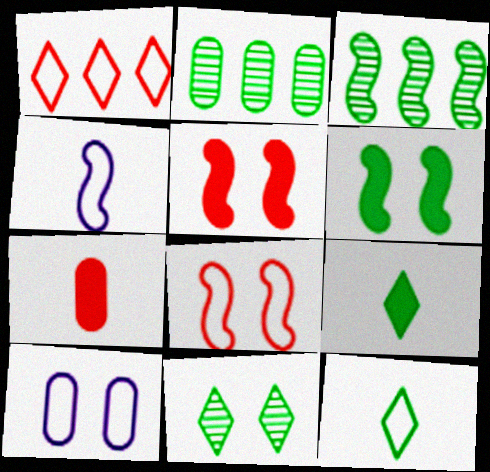[[2, 6, 12], 
[2, 7, 10], 
[3, 4, 5], 
[5, 10, 11]]